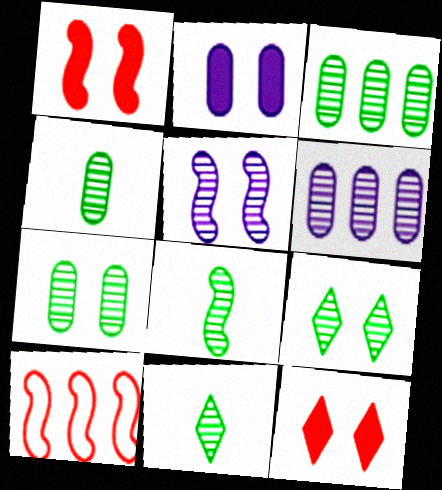[[2, 10, 11], 
[3, 4, 7], 
[3, 8, 9], 
[4, 8, 11]]